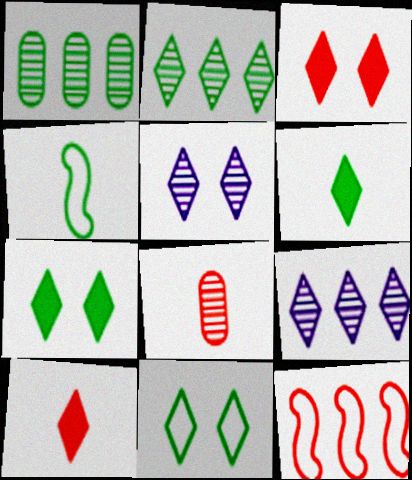[[1, 4, 7], 
[2, 6, 11], 
[3, 5, 11], 
[3, 8, 12], 
[9, 10, 11]]